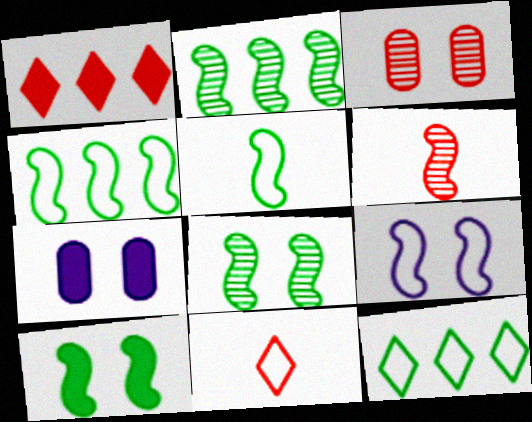[[2, 5, 10], 
[2, 7, 11], 
[6, 7, 12]]